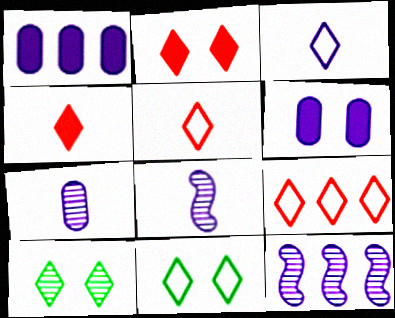[[3, 6, 12], 
[3, 9, 11]]